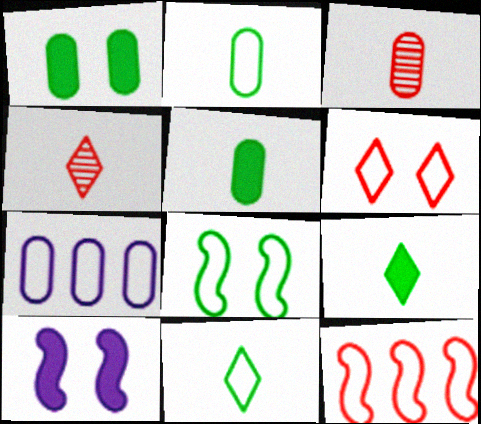[[1, 3, 7]]